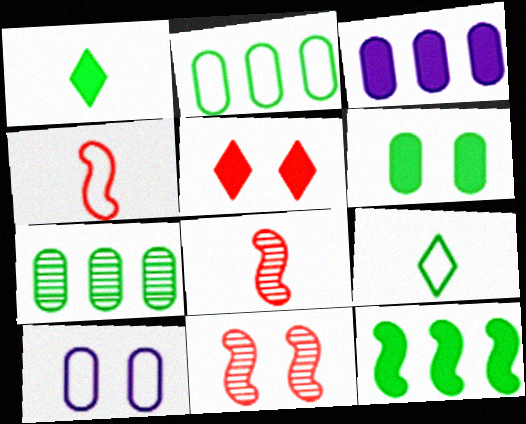[[1, 6, 12], 
[3, 9, 11]]